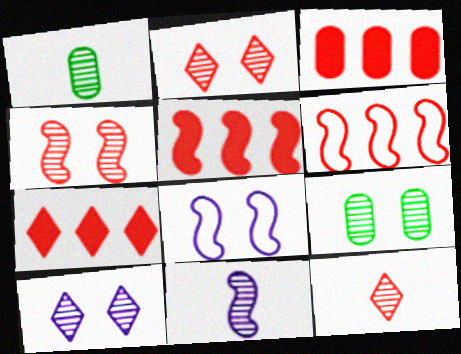[[1, 7, 8], 
[1, 11, 12], 
[3, 5, 7], 
[4, 9, 10]]